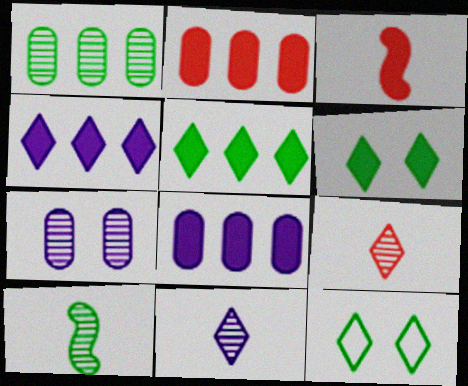[[3, 6, 8], 
[4, 9, 12]]